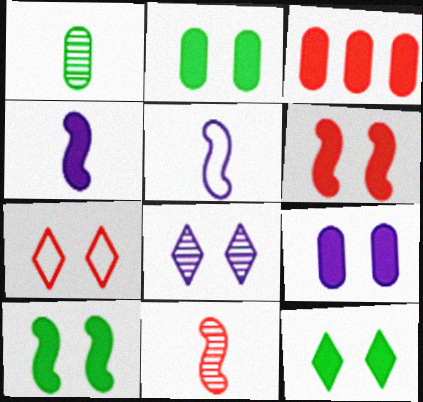[[2, 10, 12], 
[3, 4, 12], 
[3, 7, 11], 
[6, 9, 12], 
[7, 8, 12]]